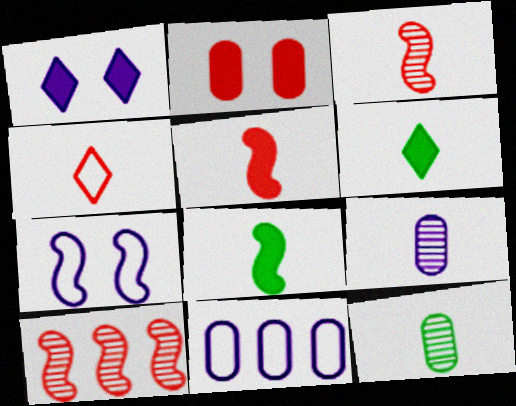[[2, 4, 10], 
[2, 11, 12], 
[4, 8, 9], 
[7, 8, 10]]